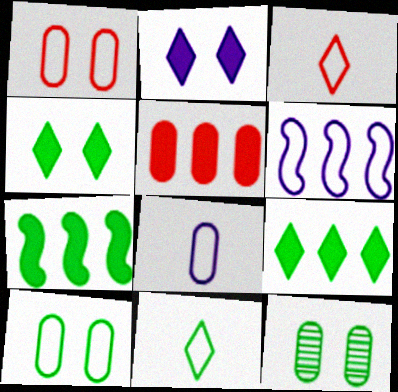[[1, 6, 11], 
[3, 6, 10], 
[5, 8, 12], 
[7, 11, 12]]